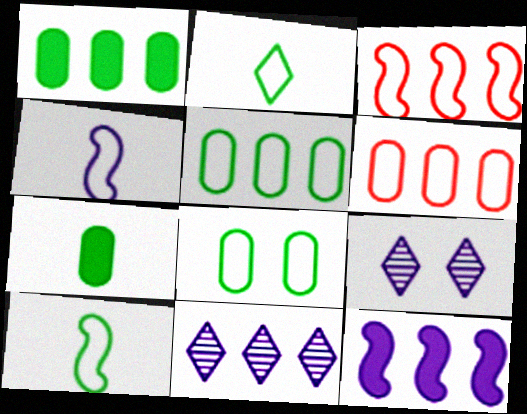[[1, 3, 11], 
[3, 7, 9]]